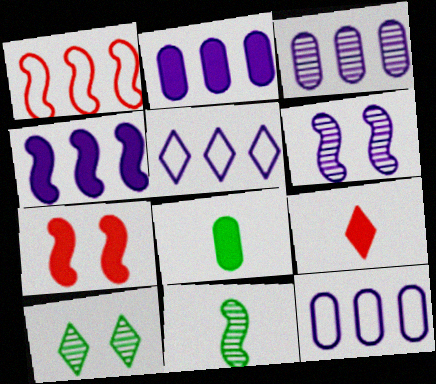[[2, 3, 12], 
[3, 4, 5], 
[5, 9, 10]]